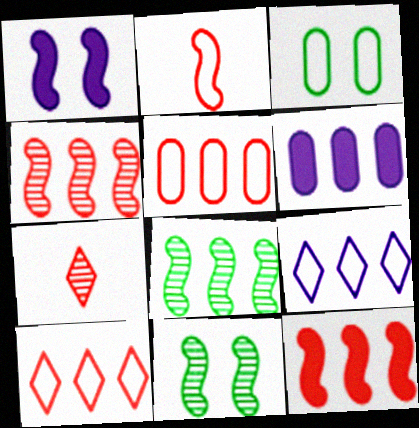[[1, 2, 8], 
[2, 3, 9], 
[6, 8, 10]]